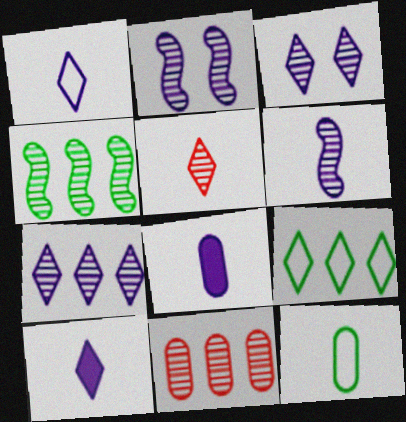[[1, 6, 8], 
[4, 7, 11]]